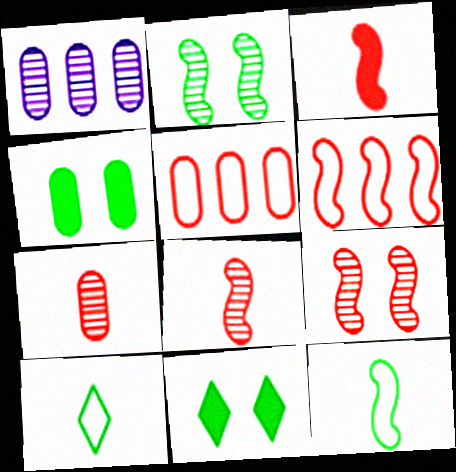[[3, 6, 9]]